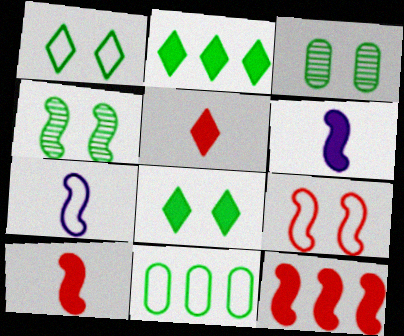[[4, 7, 12]]